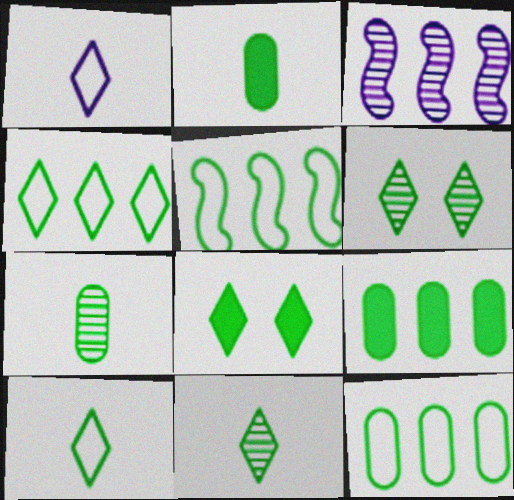[[2, 5, 6], 
[4, 5, 12], 
[4, 8, 11], 
[5, 7, 8]]